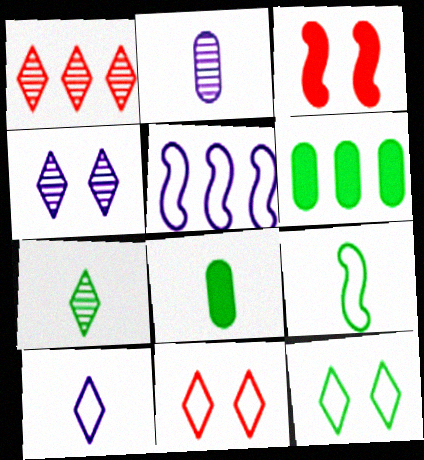[[1, 4, 7], 
[1, 5, 6], 
[7, 8, 9]]